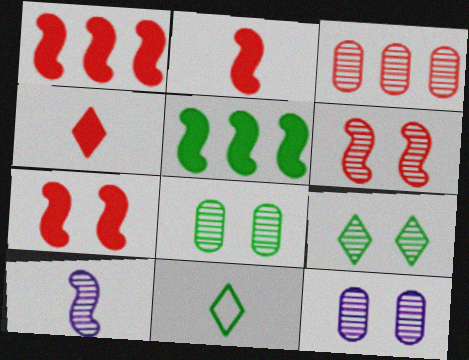[[1, 2, 7], 
[1, 11, 12], 
[3, 9, 10], 
[5, 8, 11], 
[6, 9, 12]]